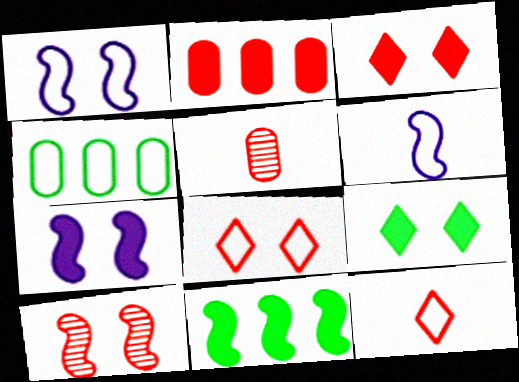[[1, 4, 12], 
[2, 10, 12], 
[4, 6, 8], 
[6, 10, 11]]